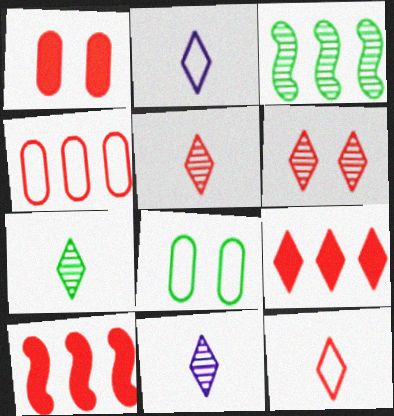[[1, 2, 3], 
[5, 7, 11], 
[6, 9, 12], 
[8, 10, 11]]